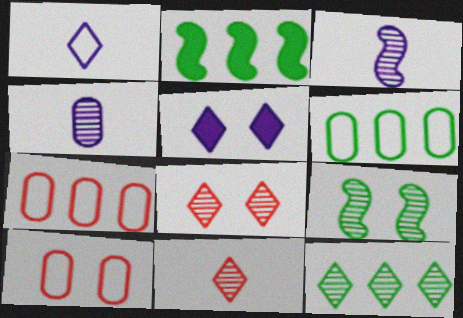[[2, 6, 12], 
[5, 9, 10]]